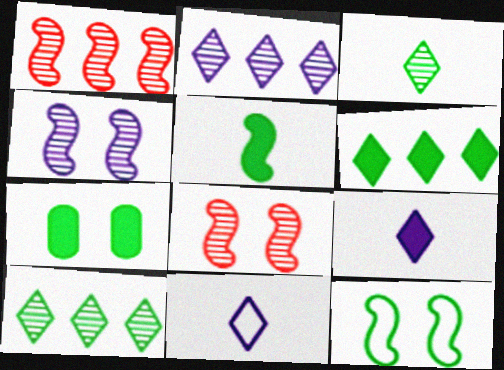[[1, 7, 11], 
[5, 6, 7]]